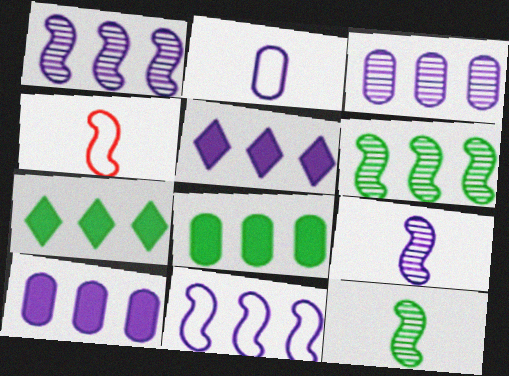[[3, 5, 11]]